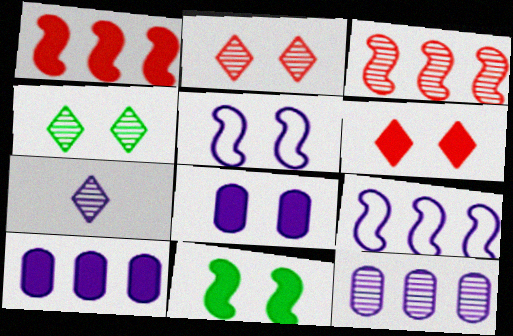[[5, 7, 10], 
[6, 8, 11], 
[7, 8, 9]]